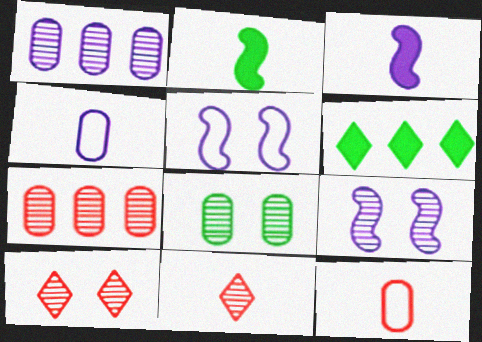[[2, 4, 11], 
[6, 9, 12], 
[8, 9, 10]]